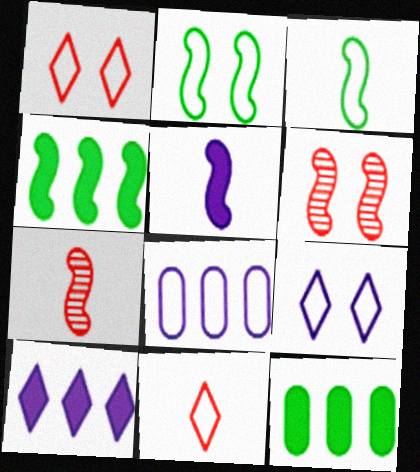[[1, 3, 8], 
[2, 8, 11], 
[3, 5, 7], 
[7, 9, 12]]